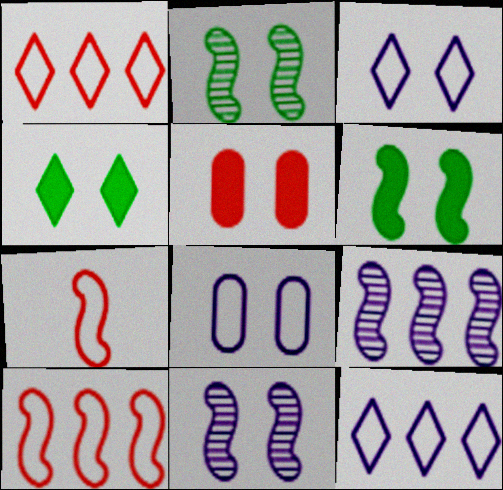[[2, 3, 5], 
[6, 7, 9]]